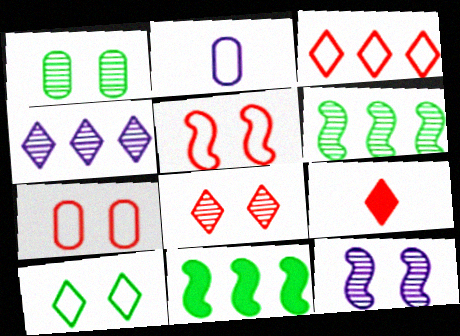[[1, 8, 12], 
[2, 8, 11], 
[3, 8, 9], 
[4, 9, 10]]